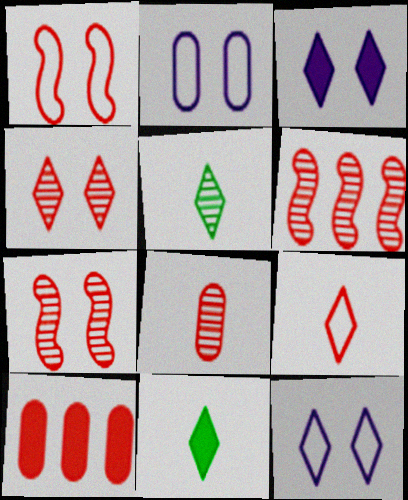[[2, 6, 11], 
[4, 6, 8], 
[7, 9, 10]]